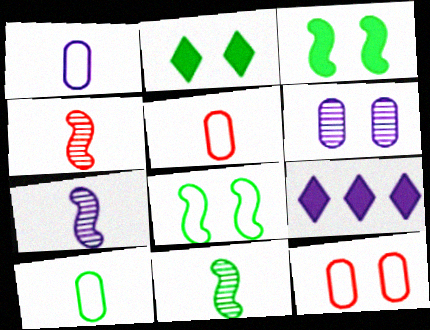[[1, 5, 10], 
[4, 7, 11], 
[9, 11, 12]]